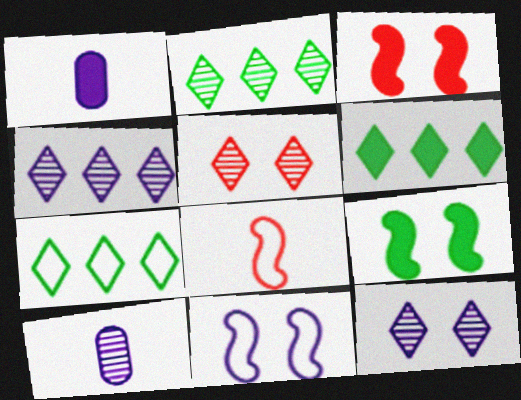[[1, 3, 6], 
[1, 4, 11], 
[2, 6, 7], 
[3, 7, 10]]